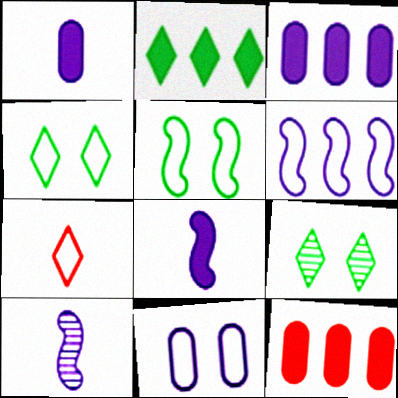[[4, 10, 12]]